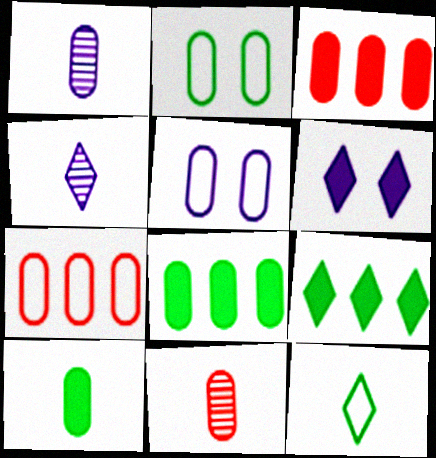[[1, 2, 3], 
[5, 8, 11]]